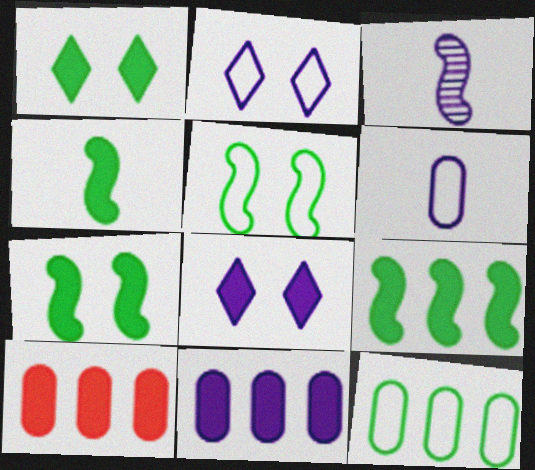[[2, 3, 11], 
[4, 7, 9], 
[4, 8, 10]]